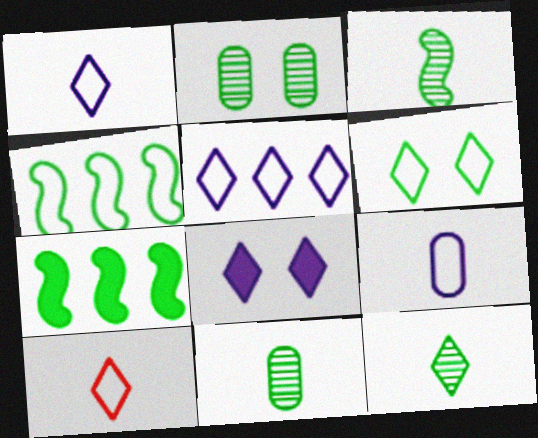[[3, 11, 12], 
[5, 6, 10], 
[6, 7, 11]]